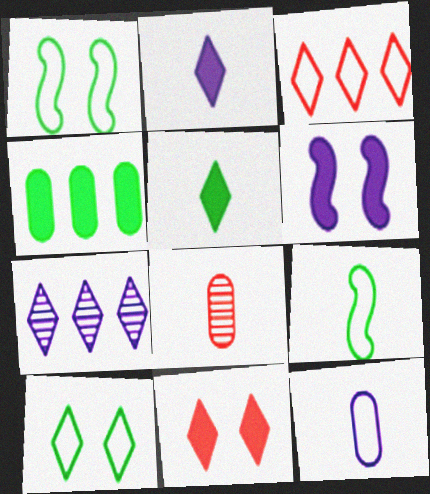[[1, 3, 12], 
[2, 8, 9], 
[6, 7, 12]]